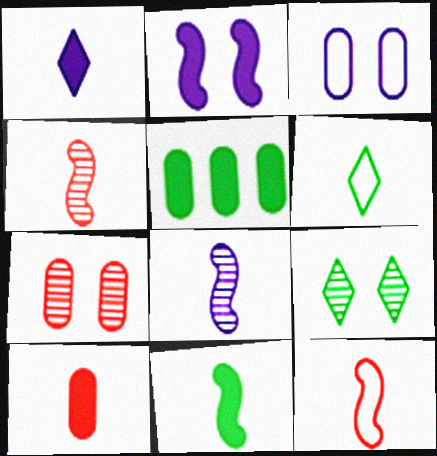[[1, 10, 11], 
[6, 8, 10], 
[8, 11, 12]]